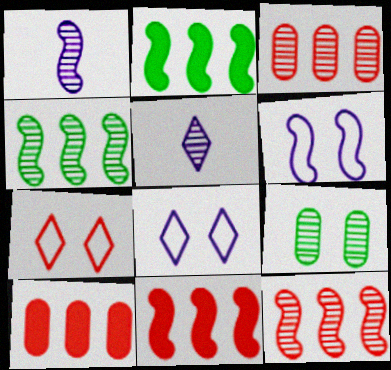[[5, 9, 12]]